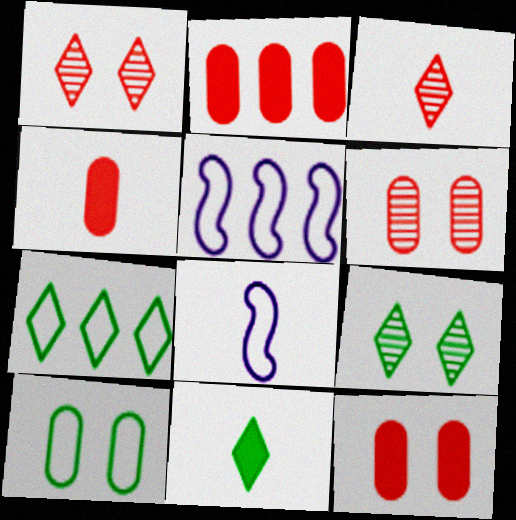[[2, 4, 12], 
[2, 8, 9], 
[4, 5, 9], 
[5, 6, 11], 
[7, 9, 11]]